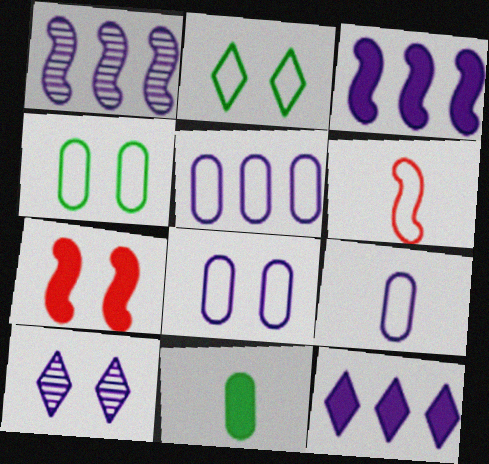[[1, 5, 12], 
[2, 5, 6], 
[3, 9, 10], 
[4, 7, 10], 
[5, 8, 9], 
[7, 11, 12]]